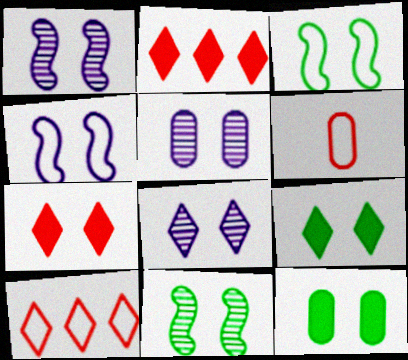[[1, 5, 8], 
[3, 5, 7]]